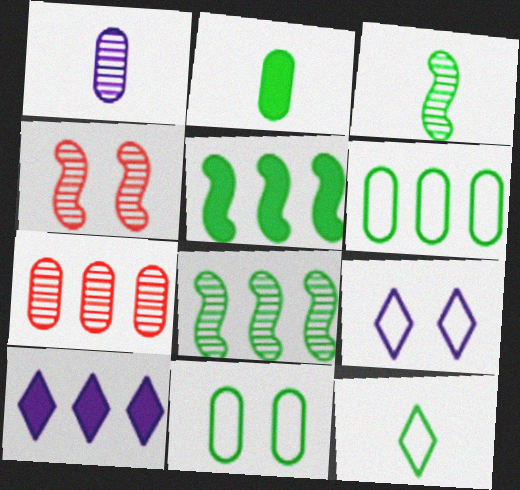[[2, 3, 12]]